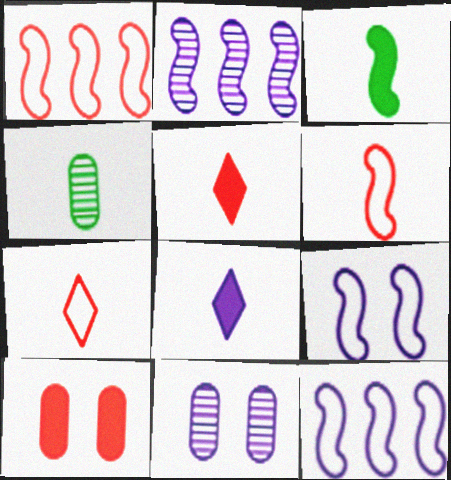[[4, 6, 8], 
[8, 11, 12]]